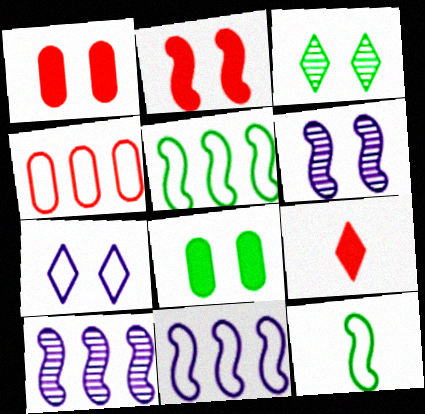[[2, 10, 12], 
[4, 7, 12]]